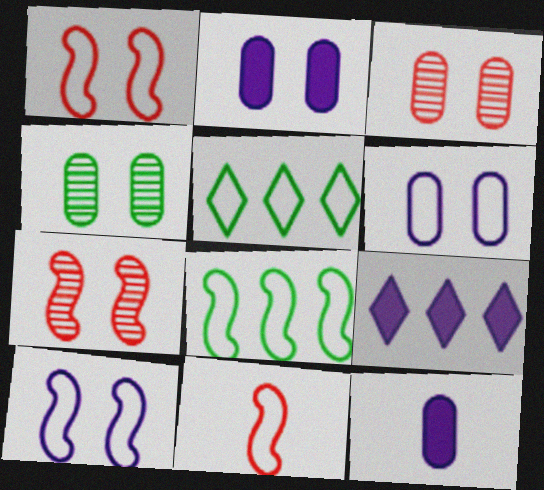[[4, 9, 11], 
[5, 6, 11], 
[5, 7, 12], 
[8, 10, 11]]